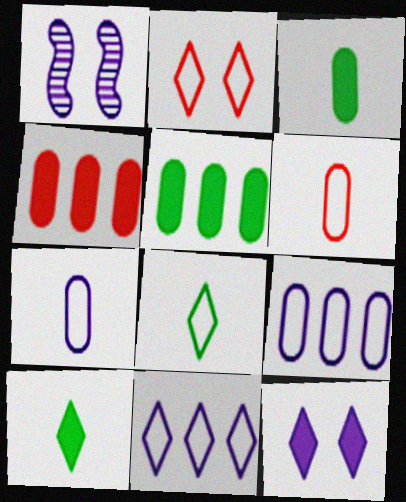[[1, 4, 8], 
[2, 8, 11]]